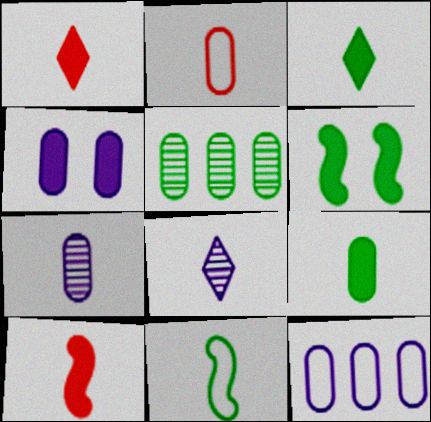[[1, 7, 11], 
[2, 4, 5], 
[2, 7, 9], 
[4, 7, 12]]